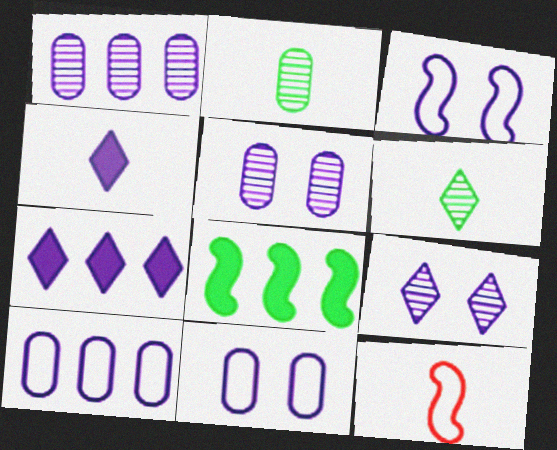[[1, 3, 4], 
[2, 4, 12]]